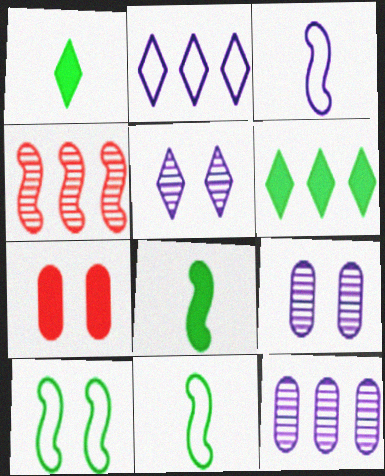[[5, 7, 10]]